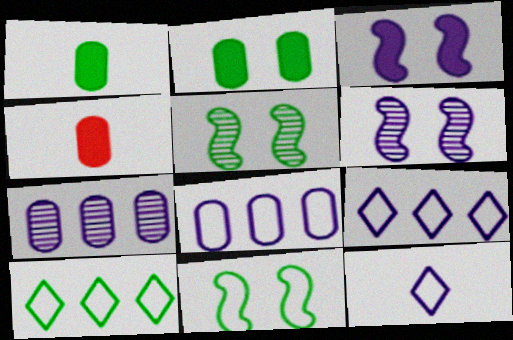[[1, 5, 10], 
[3, 7, 12], 
[4, 5, 9], 
[4, 6, 10]]